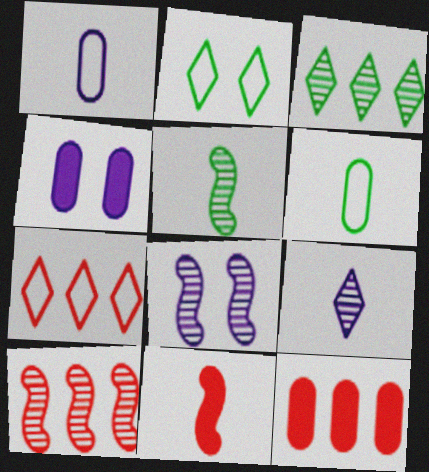[[4, 5, 7], 
[5, 8, 10], 
[6, 9, 11], 
[7, 10, 12]]